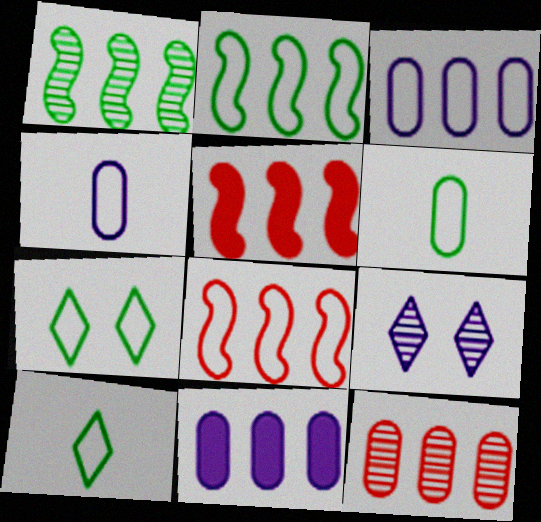[[2, 6, 7], 
[4, 7, 8], 
[5, 6, 9]]